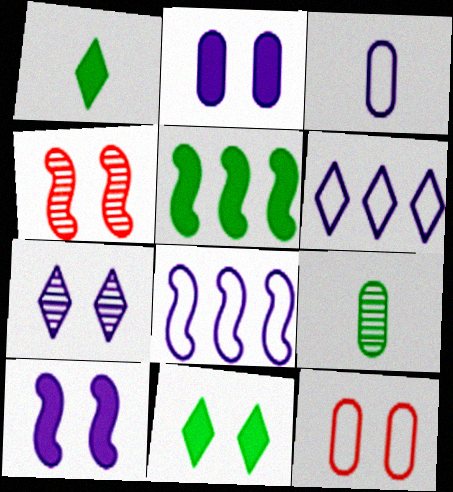[]